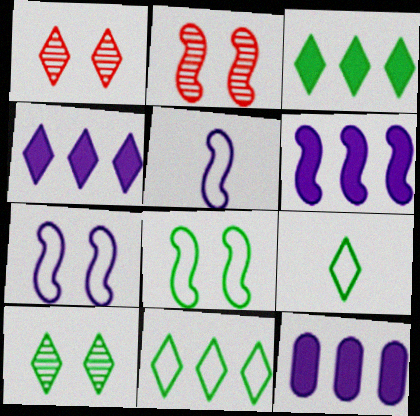[[1, 4, 9], 
[2, 9, 12], 
[3, 9, 10], 
[4, 6, 12]]